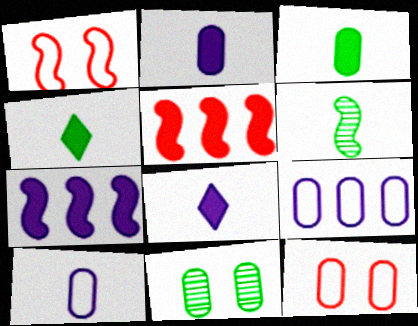[[1, 6, 7]]